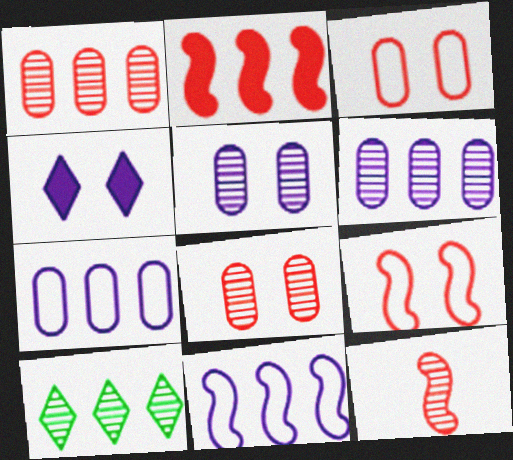[[2, 7, 10], 
[2, 9, 12], 
[5, 10, 12]]